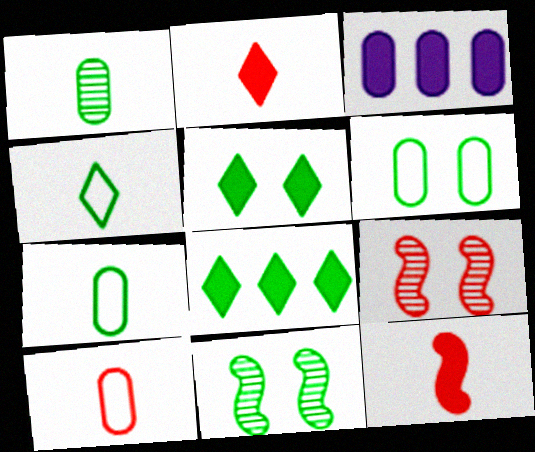[[3, 4, 9], 
[3, 5, 12], 
[5, 6, 11], 
[7, 8, 11]]